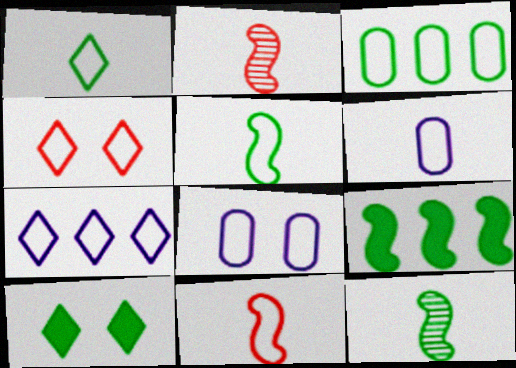[[1, 4, 7], 
[1, 6, 11], 
[3, 10, 12]]